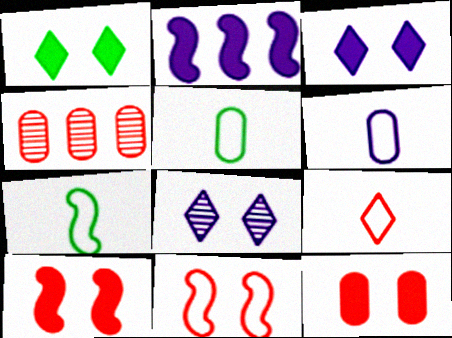[[2, 6, 8], 
[3, 4, 7], 
[4, 9, 10], 
[6, 7, 9]]